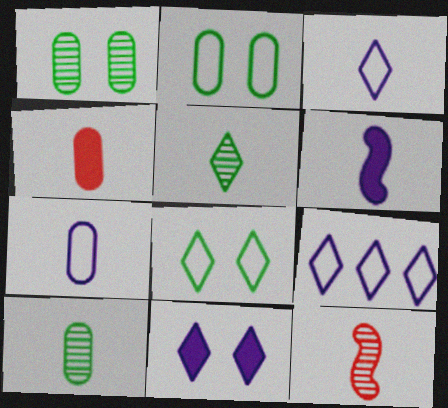[[4, 7, 10]]